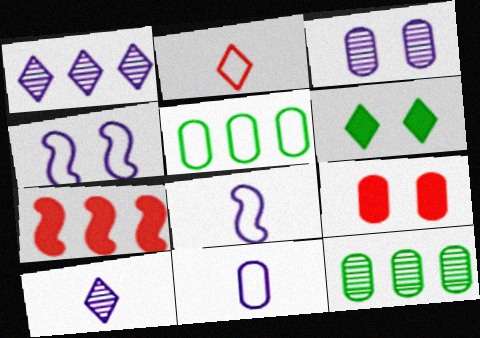[[1, 2, 6], 
[1, 5, 7], 
[2, 4, 5], 
[9, 11, 12]]